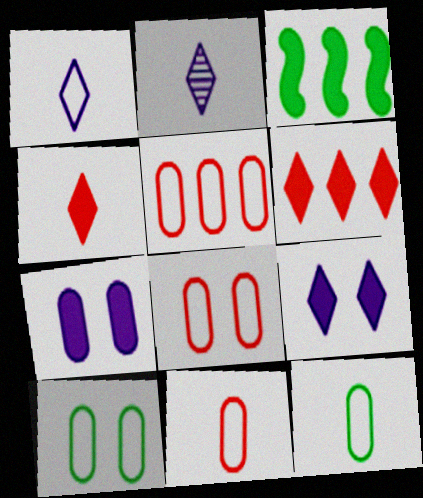[[2, 3, 8], 
[3, 4, 7], 
[5, 8, 11]]